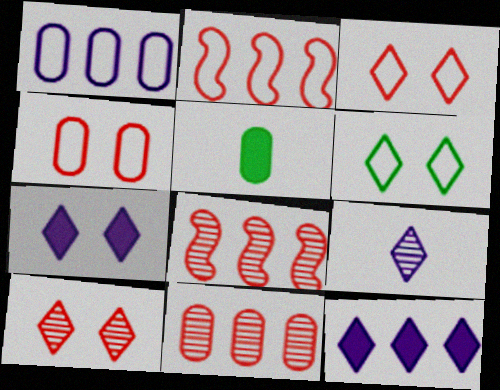[[6, 7, 10]]